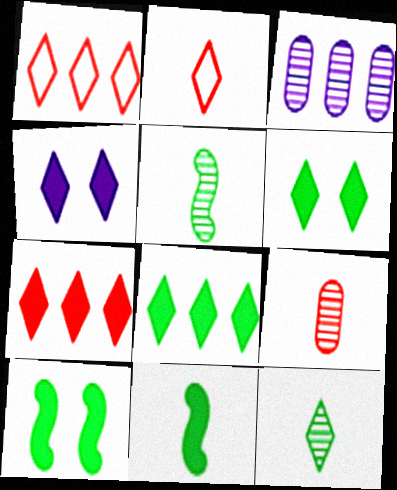[[1, 4, 12], 
[2, 3, 10]]